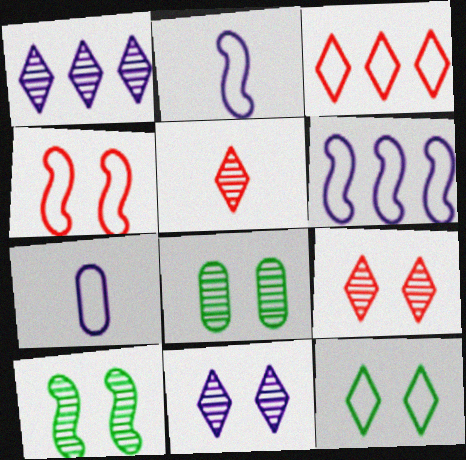[]